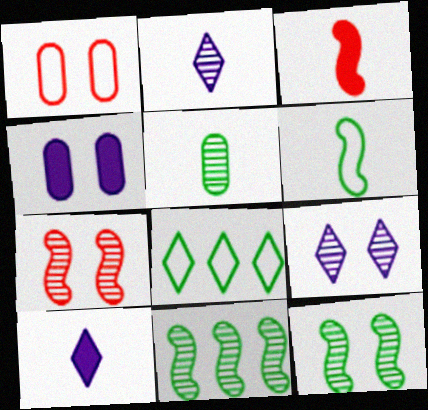[[1, 10, 11]]